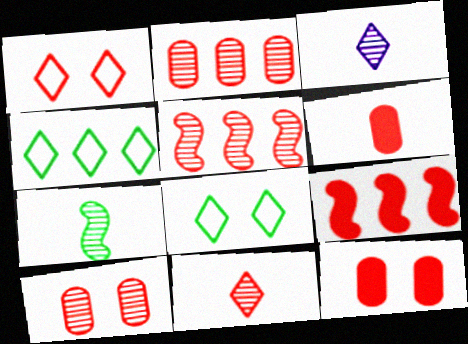[[1, 5, 6], 
[5, 10, 11]]